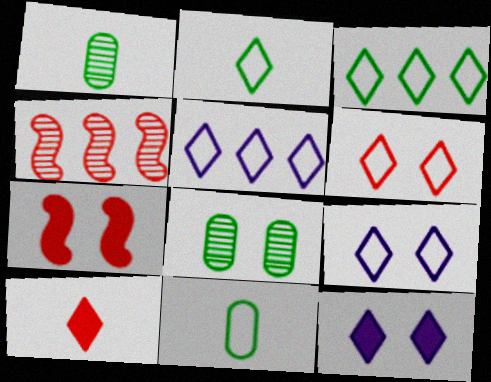[[1, 5, 7], 
[2, 5, 6], 
[4, 11, 12], 
[7, 8, 9]]